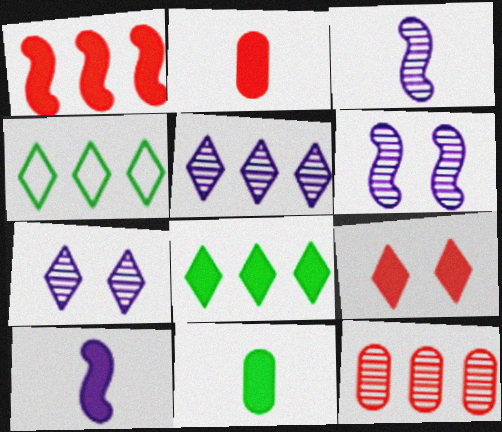[[1, 2, 9], 
[2, 4, 6]]